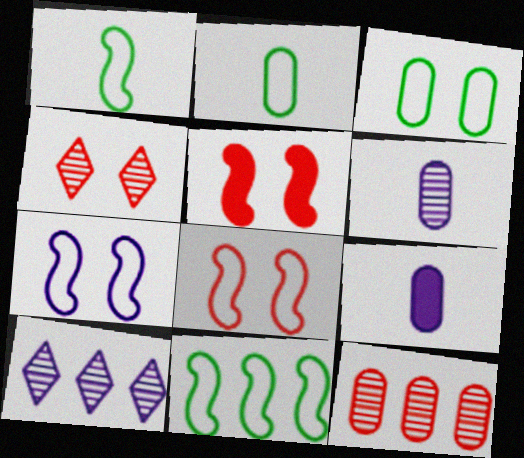[[2, 5, 10], 
[3, 9, 12], 
[4, 9, 11], 
[7, 9, 10]]